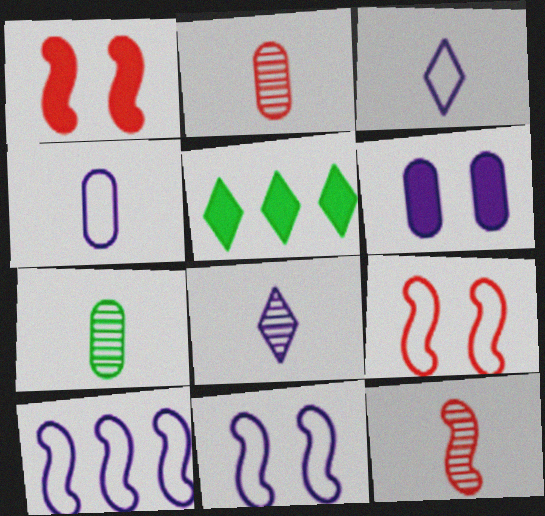[[2, 5, 11], 
[6, 8, 10], 
[7, 8, 12]]